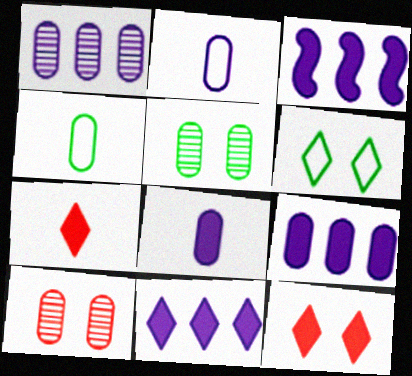[[3, 9, 11], 
[4, 9, 10]]